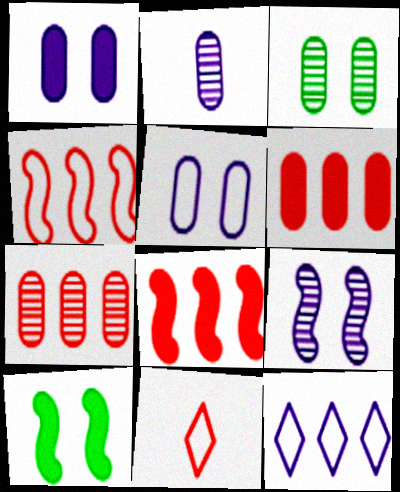[[2, 3, 7]]